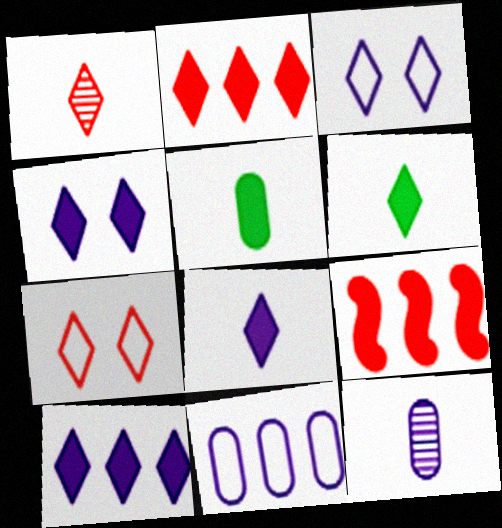[[1, 2, 7], 
[2, 4, 6], 
[4, 5, 9], 
[4, 8, 10]]